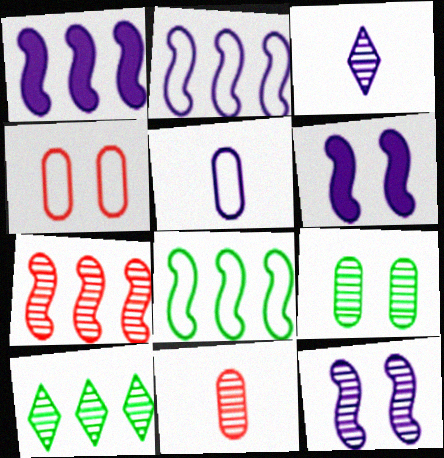[[1, 7, 8], 
[3, 7, 9], 
[10, 11, 12]]